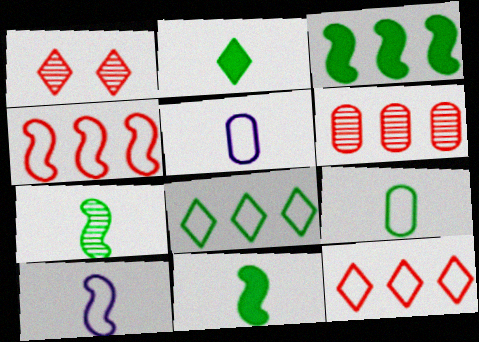[[1, 3, 5], 
[2, 7, 9]]